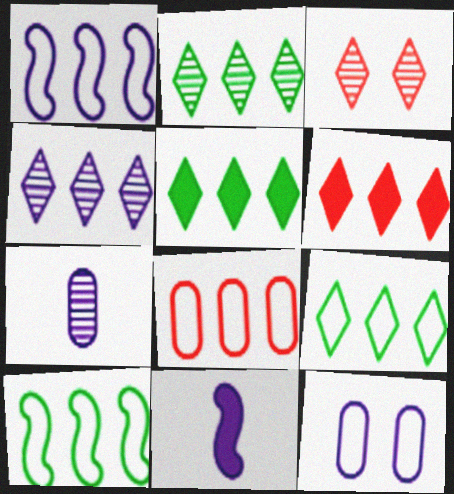[[1, 8, 9], 
[2, 5, 9], 
[4, 6, 9], 
[4, 11, 12]]